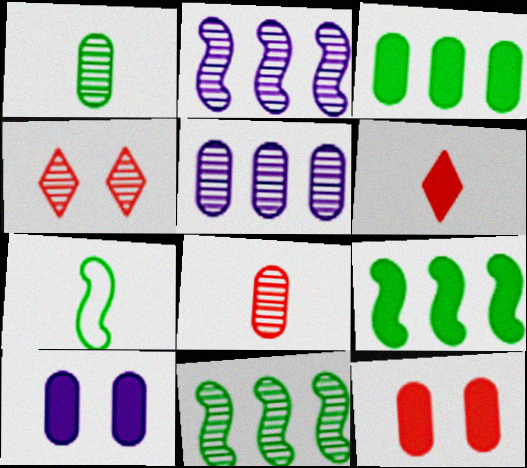[[1, 2, 4], 
[6, 9, 10]]